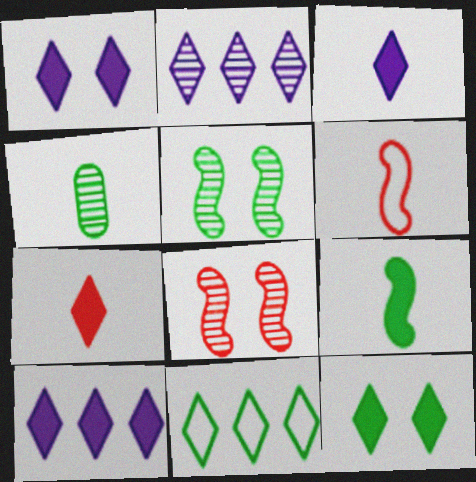[[1, 3, 10], 
[2, 4, 8], 
[3, 4, 6], 
[7, 10, 12]]